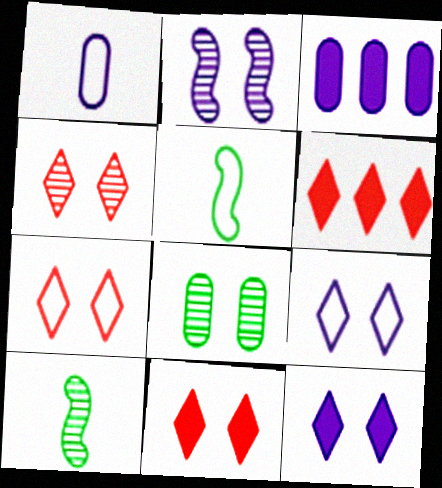[[2, 4, 8], 
[3, 4, 5], 
[3, 7, 10], 
[4, 7, 11]]